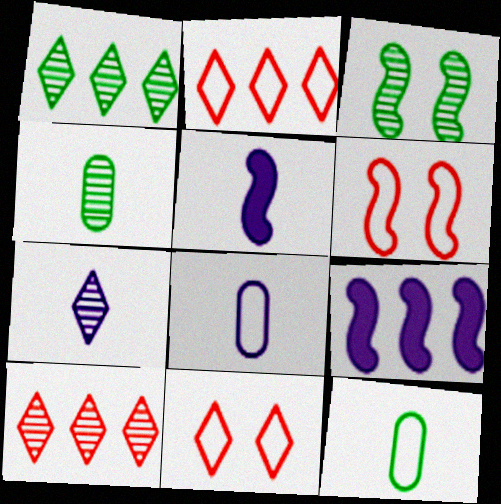[[1, 3, 4], 
[4, 9, 11], 
[5, 7, 8]]